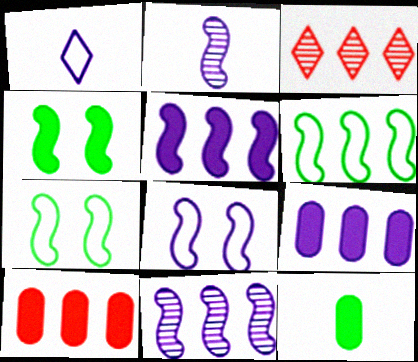[[2, 5, 8], 
[3, 6, 9], 
[3, 8, 12]]